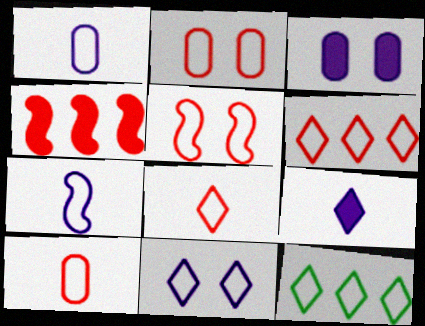[[1, 5, 12], 
[2, 7, 12], 
[5, 6, 10], 
[8, 11, 12]]